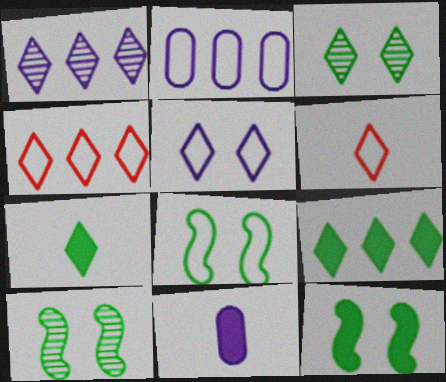[[1, 4, 9], 
[2, 6, 8], 
[4, 10, 11], 
[8, 10, 12]]